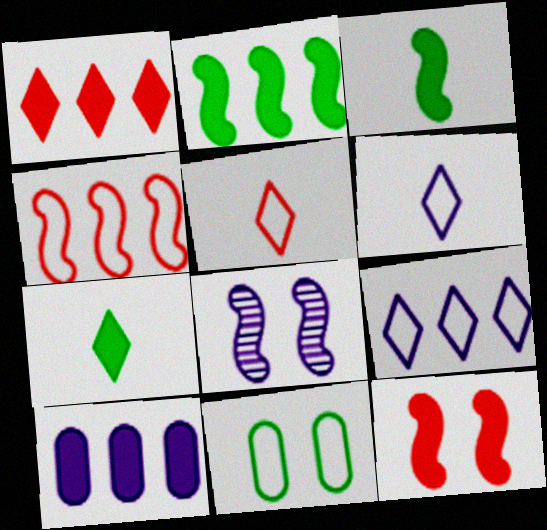[[1, 2, 10], 
[3, 4, 8], 
[4, 6, 11], 
[6, 8, 10], 
[7, 10, 12]]